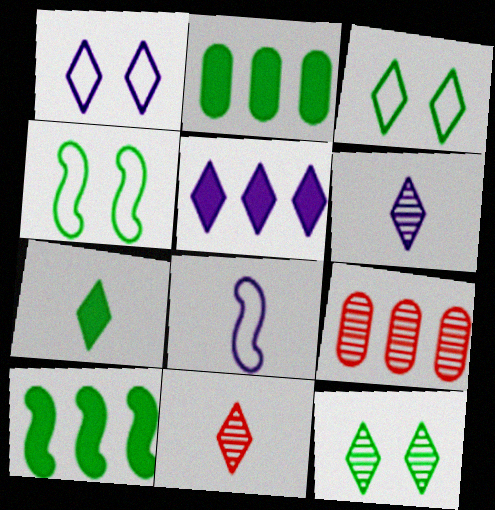[[1, 5, 6], 
[3, 5, 11]]